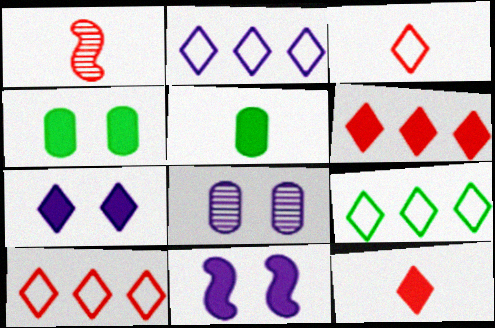[[1, 2, 4], 
[2, 9, 10], 
[5, 6, 11]]